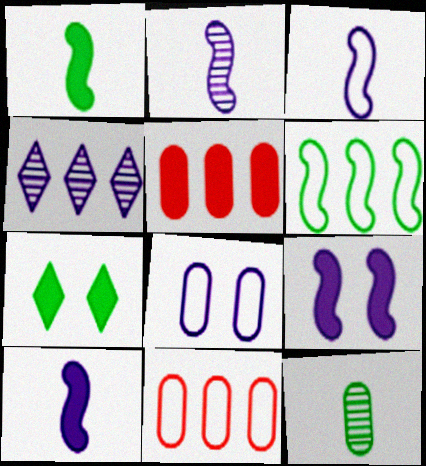[[2, 3, 10], 
[2, 7, 11], 
[4, 5, 6], 
[4, 8, 10], 
[5, 7, 10], 
[5, 8, 12], 
[6, 7, 12]]